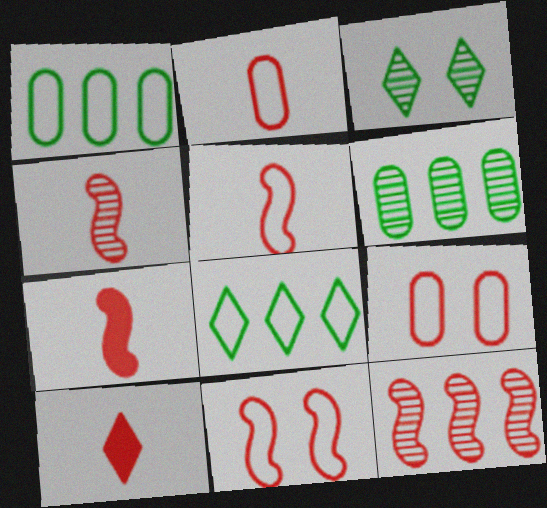[[2, 4, 10], 
[4, 5, 7], 
[7, 11, 12], 
[9, 10, 12]]